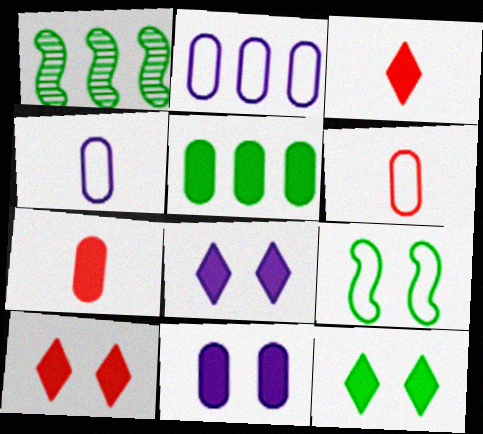[[1, 4, 10], 
[1, 6, 8], 
[5, 7, 11], 
[8, 10, 12]]